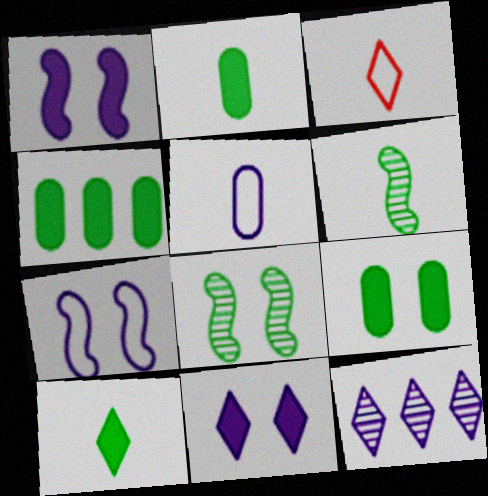[[1, 5, 12], 
[2, 4, 9]]